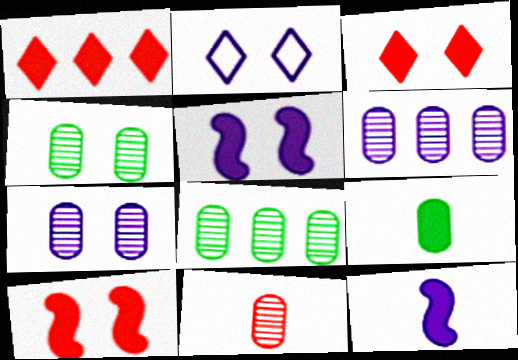[[1, 5, 9], 
[2, 4, 10], 
[2, 5, 7], 
[2, 6, 12], 
[4, 6, 11], 
[7, 8, 11]]